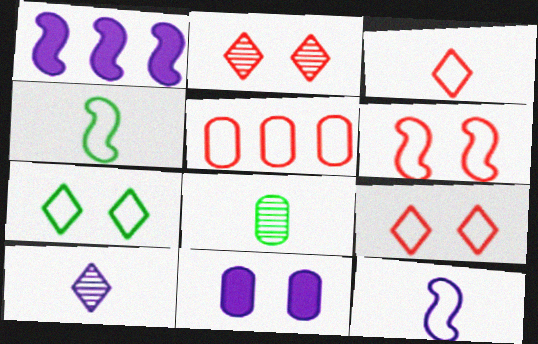[[1, 8, 9], 
[3, 5, 6], 
[5, 7, 12], 
[5, 8, 11]]